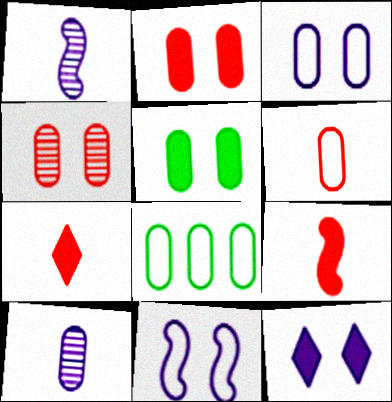[[2, 8, 10], 
[3, 4, 5], 
[3, 6, 8]]